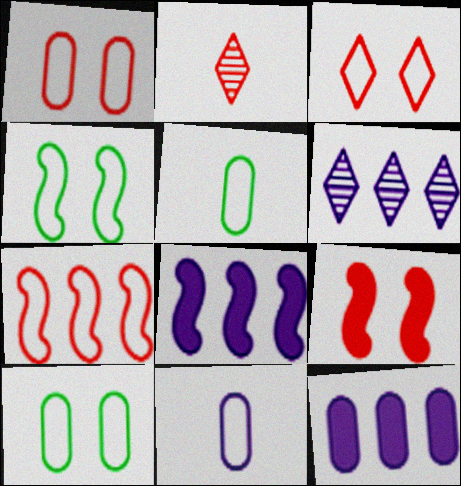[[2, 4, 12], 
[2, 8, 10], 
[5, 6, 9]]